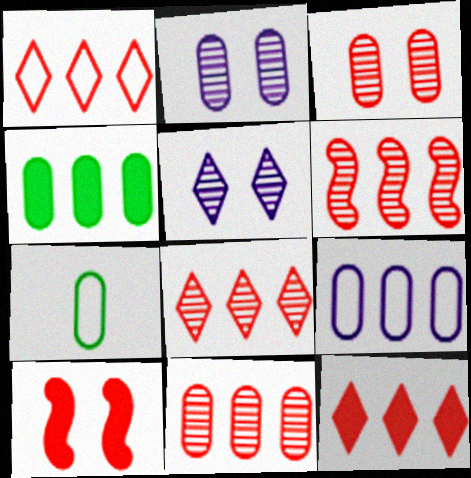[[1, 8, 12], 
[4, 9, 11], 
[6, 8, 11]]